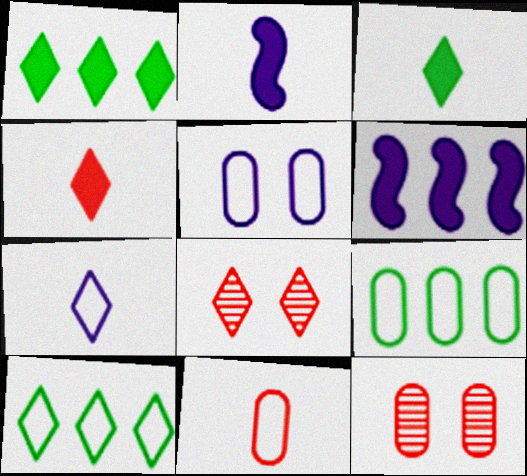[[1, 7, 8], 
[2, 8, 9], 
[2, 10, 12], 
[5, 9, 11]]